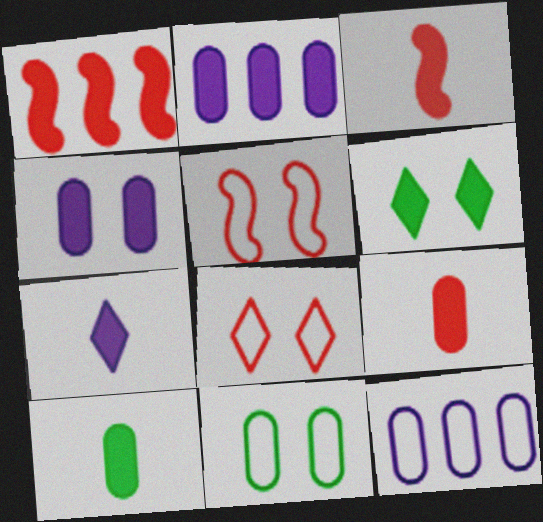[[2, 3, 6], 
[3, 7, 10]]